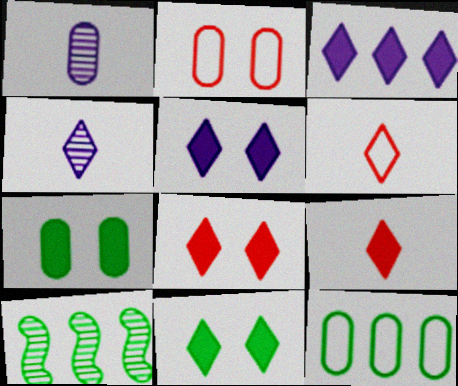[[3, 9, 11], 
[5, 8, 11]]